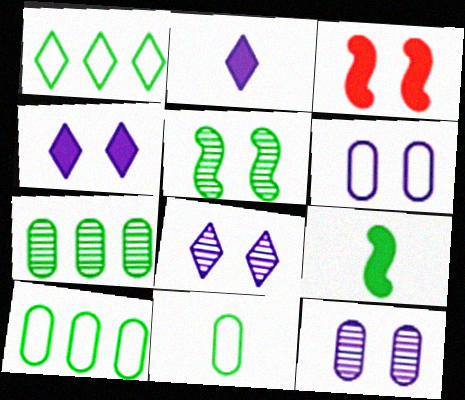[]